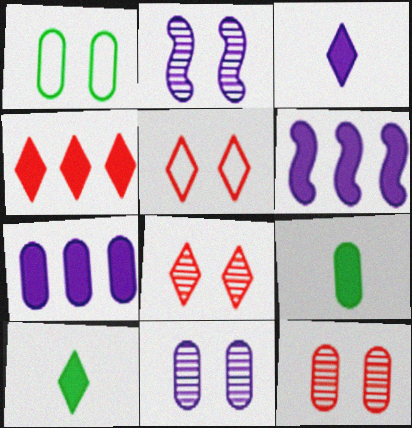[]